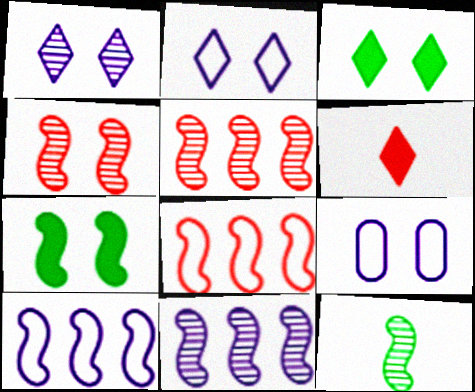[[3, 4, 9], 
[4, 11, 12]]